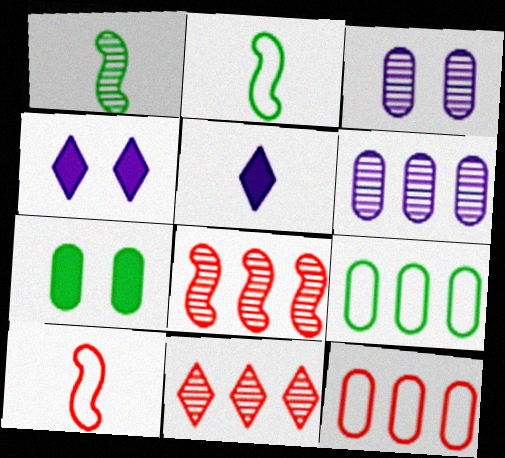[[1, 3, 11], 
[1, 4, 12]]